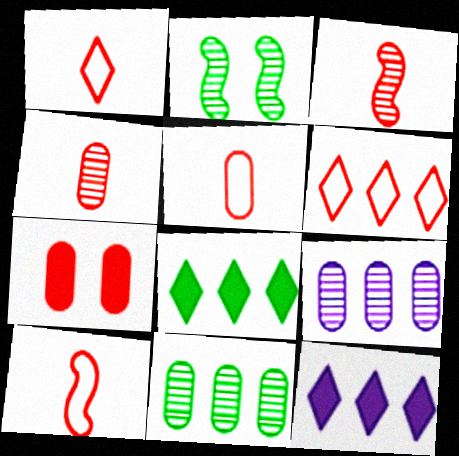[[1, 5, 10], 
[2, 5, 12], 
[3, 6, 7]]